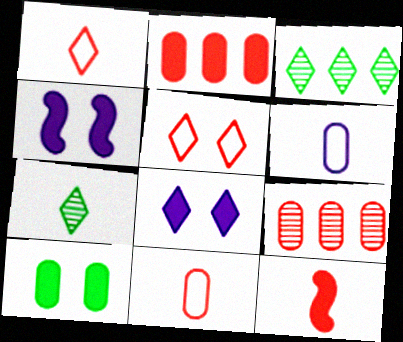[[1, 3, 8], 
[3, 4, 11], 
[5, 9, 12], 
[6, 7, 12], 
[6, 9, 10]]